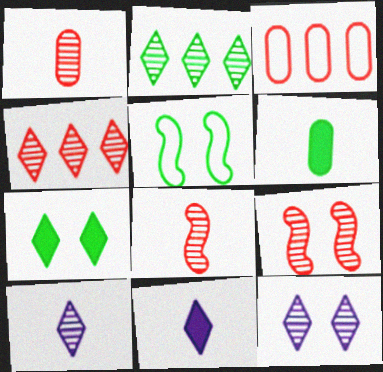[[1, 4, 9], 
[2, 5, 6]]